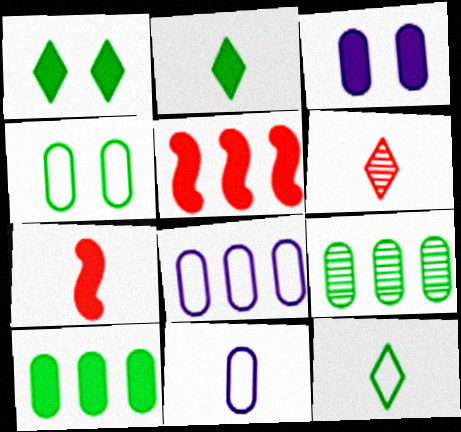[[2, 3, 5]]